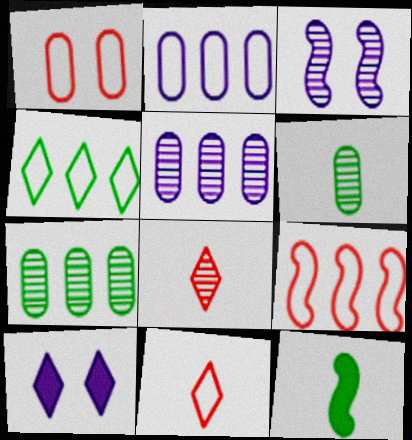[[1, 9, 11], 
[2, 4, 9], 
[3, 7, 8], 
[3, 9, 12], 
[4, 8, 10], 
[6, 9, 10]]